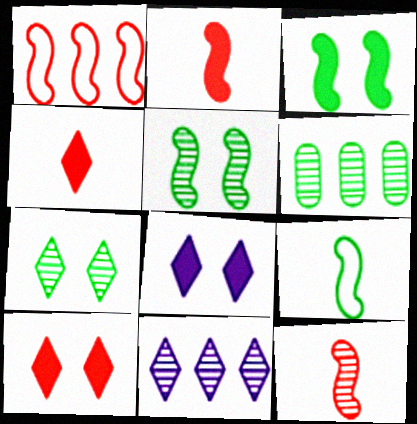[]